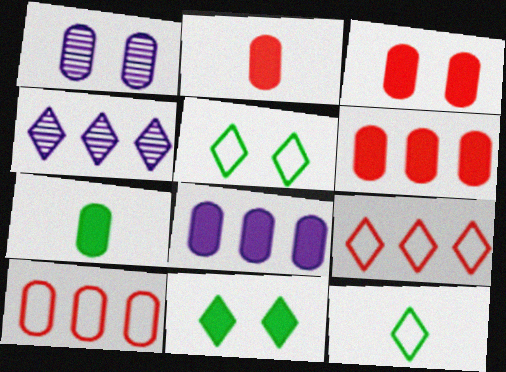[[1, 7, 10], 
[2, 3, 6], 
[3, 7, 8]]